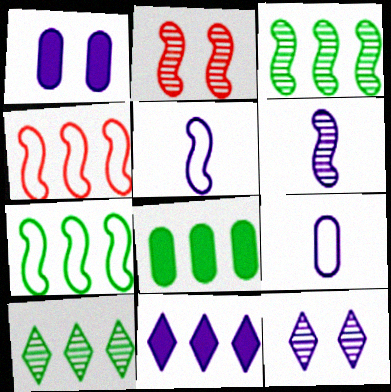[[2, 3, 6], 
[7, 8, 10]]